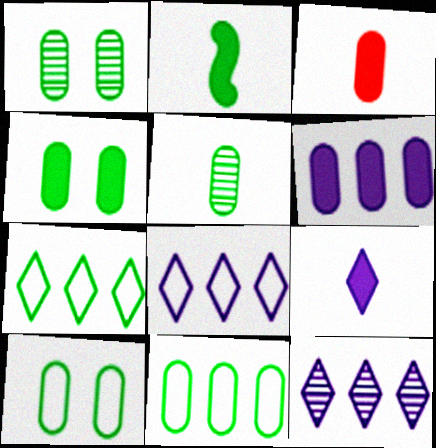[[1, 2, 7], 
[1, 4, 10], 
[2, 3, 9], 
[3, 4, 6], 
[4, 5, 11]]